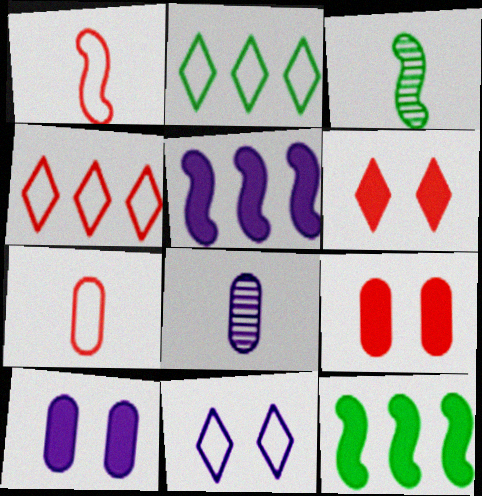[[3, 4, 10], 
[5, 8, 11]]